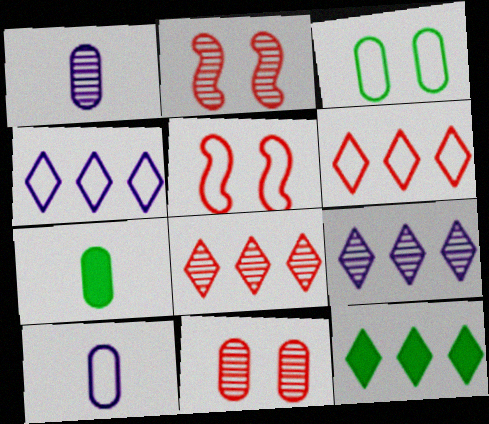[[1, 5, 12], 
[2, 4, 7], 
[2, 10, 12], 
[4, 8, 12], 
[5, 7, 9], 
[6, 9, 12]]